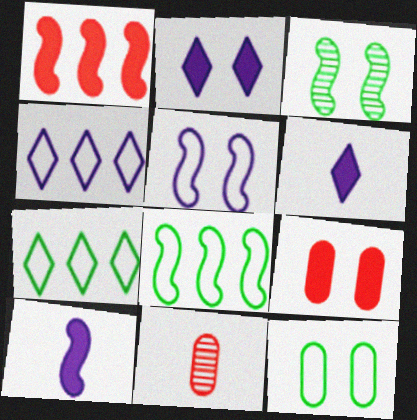[[2, 8, 11]]